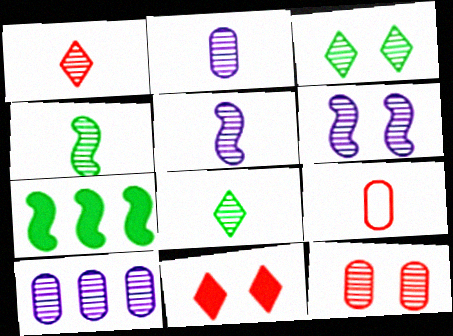[[1, 2, 4], 
[3, 6, 12]]